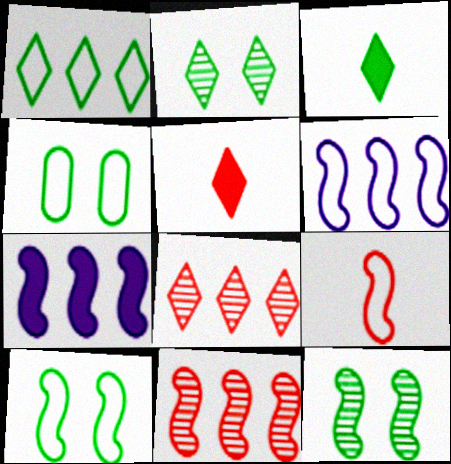[[1, 2, 3], 
[6, 9, 10], 
[7, 9, 12]]